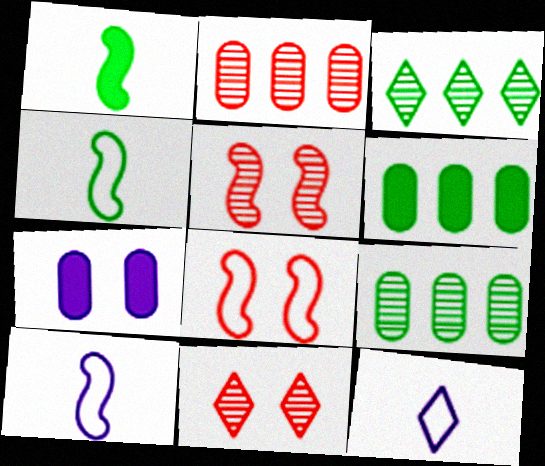[[5, 6, 12], 
[6, 10, 11]]